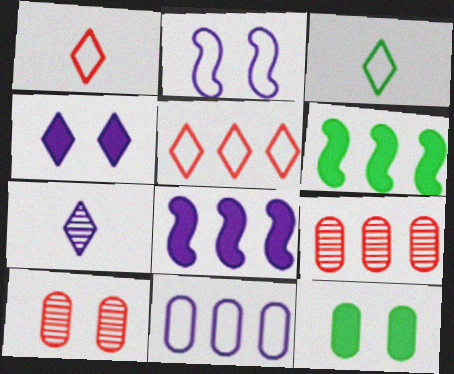[[3, 8, 10]]